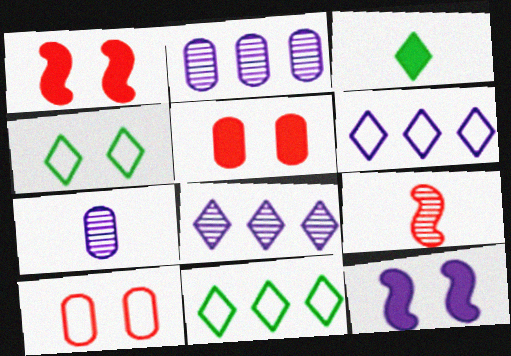[[1, 7, 11], 
[6, 7, 12]]